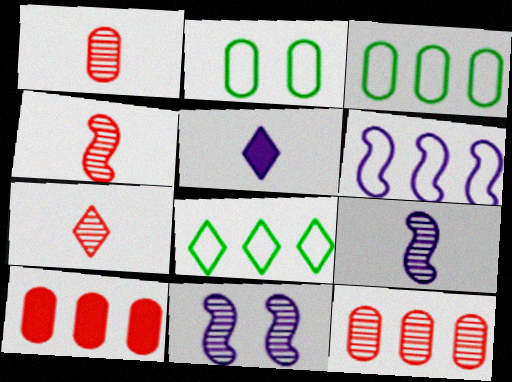[[1, 4, 7]]